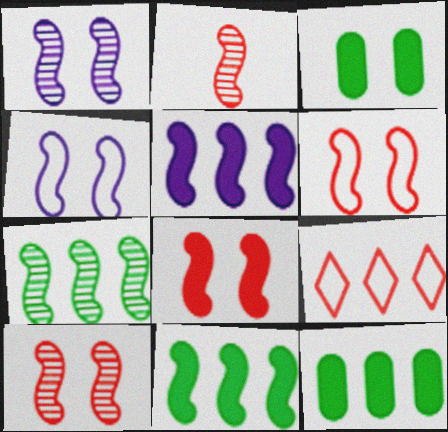[[1, 2, 7], 
[2, 4, 11], 
[6, 8, 10]]